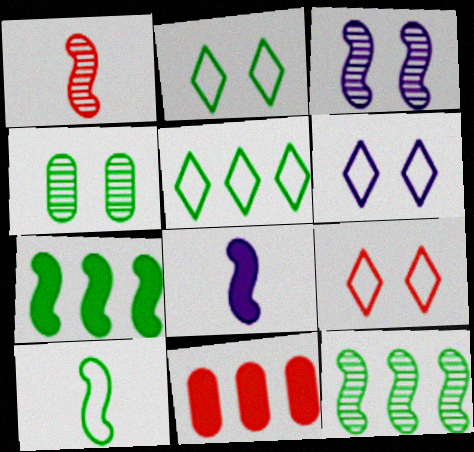[[1, 3, 12], 
[1, 8, 10], 
[1, 9, 11], 
[2, 6, 9]]